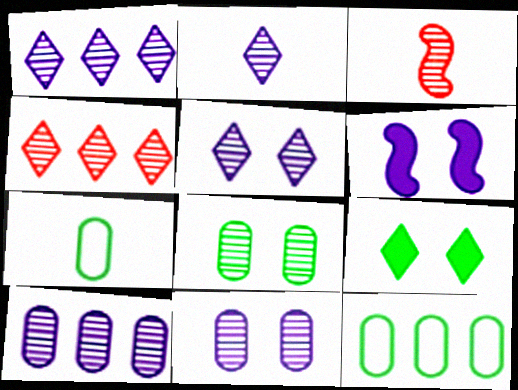[[1, 2, 5], 
[1, 3, 8], 
[4, 6, 7]]